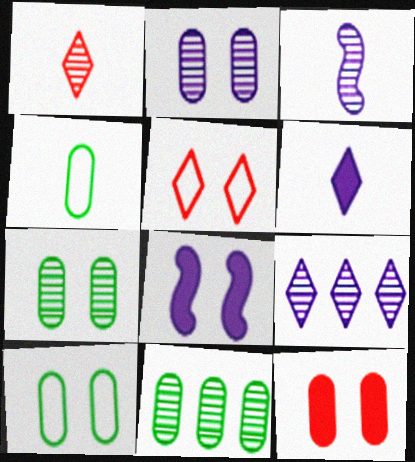[[2, 3, 9], 
[2, 10, 12], 
[5, 7, 8]]